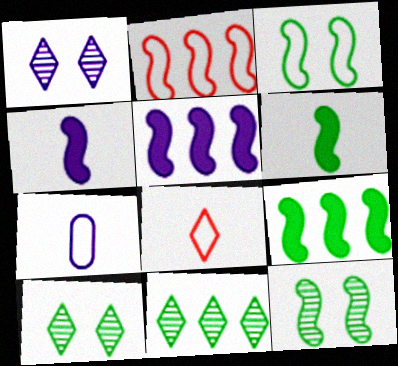[[1, 5, 7], 
[2, 4, 12]]